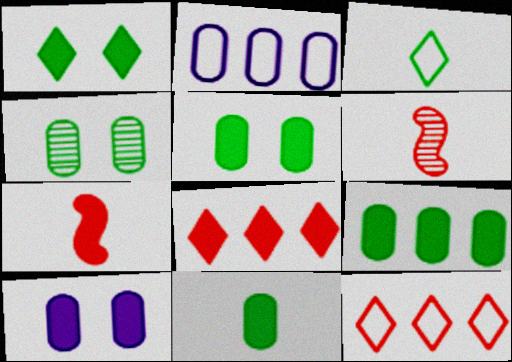[[1, 2, 6], 
[5, 9, 11]]